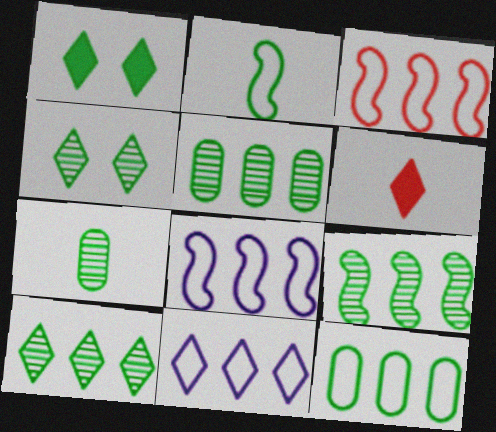[[1, 2, 5], 
[3, 11, 12], 
[4, 6, 11], 
[4, 7, 9], 
[5, 9, 10]]